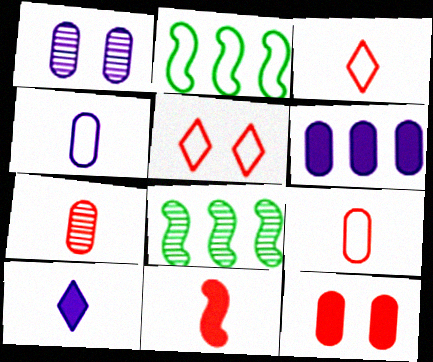[[1, 4, 6], 
[2, 4, 5], 
[3, 7, 11]]